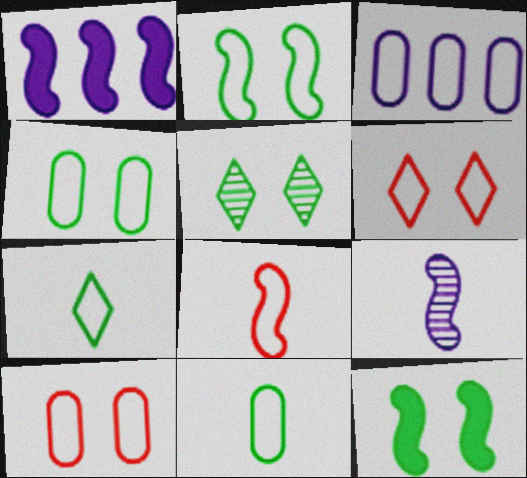[[3, 10, 11], 
[4, 5, 12]]